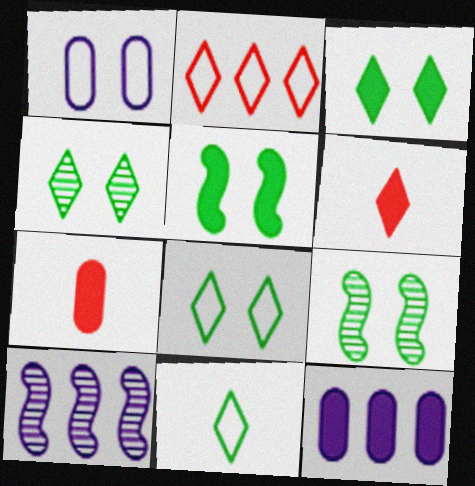[[3, 4, 8], 
[5, 6, 12], 
[7, 8, 10]]